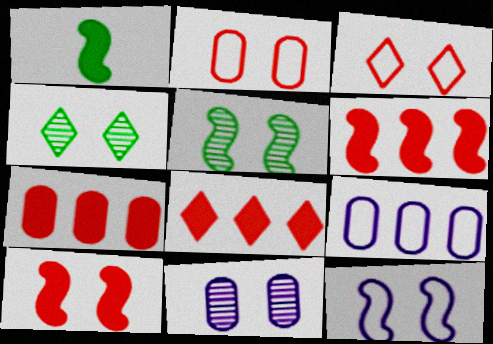[[5, 10, 12], 
[6, 7, 8]]